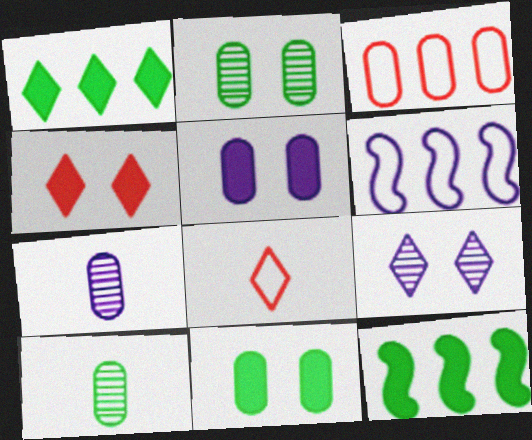[[1, 8, 9], 
[3, 5, 10], 
[3, 7, 11], 
[4, 6, 10]]